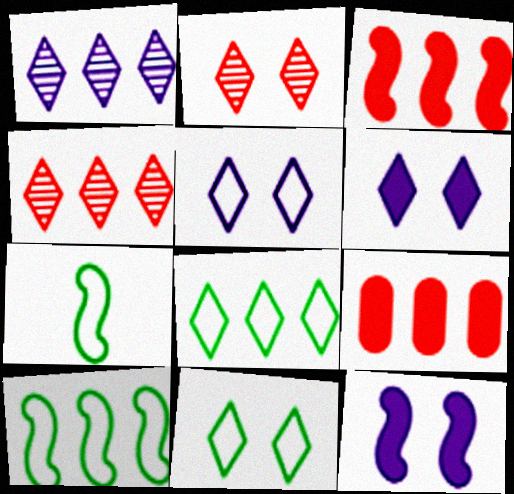[[1, 9, 10], 
[2, 6, 11]]